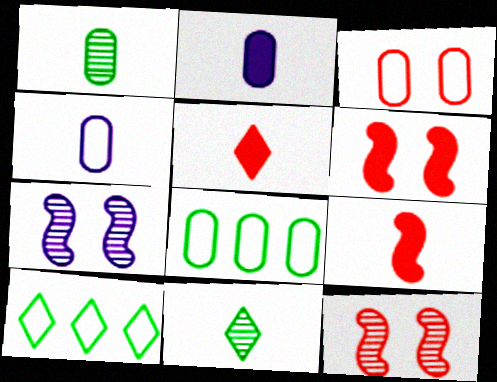[[2, 10, 12], 
[3, 4, 8], 
[4, 9, 11], 
[5, 7, 8]]